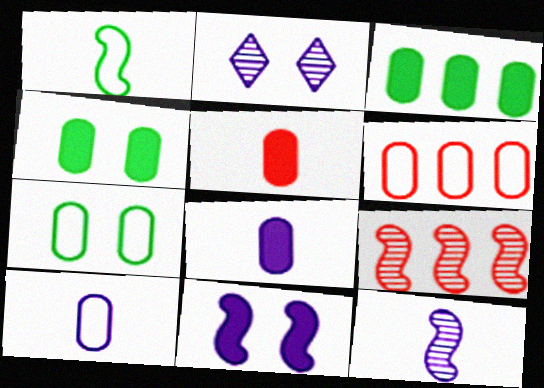[[1, 9, 11], 
[6, 7, 10]]